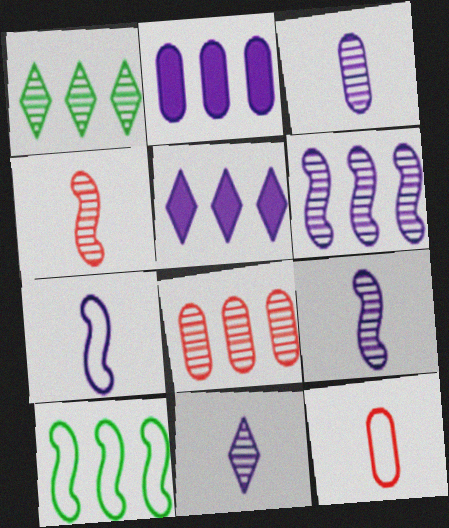[[1, 6, 8], 
[3, 9, 11], 
[5, 8, 10]]